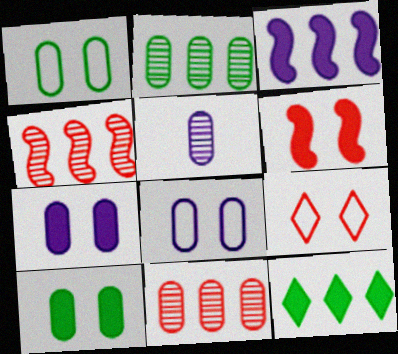[]